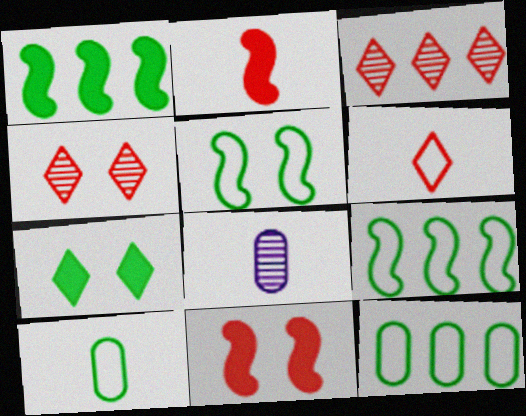[]